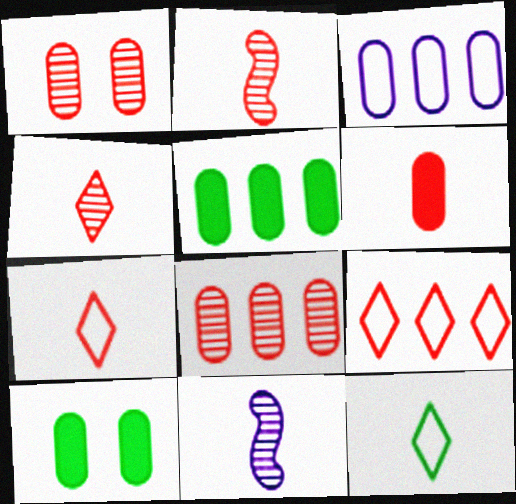[[2, 6, 7], 
[3, 5, 8], 
[6, 11, 12], 
[9, 10, 11]]